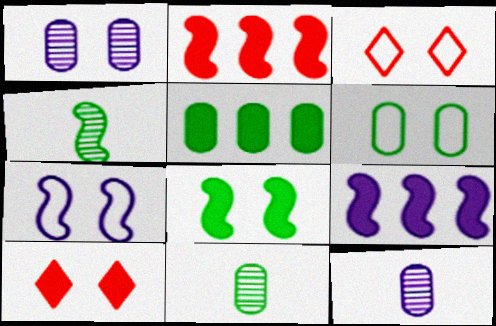[[1, 3, 8], 
[2, 4, 7], 
[3, 6, 7], 
[3, 9, 11], 
[5, 6, 11]]